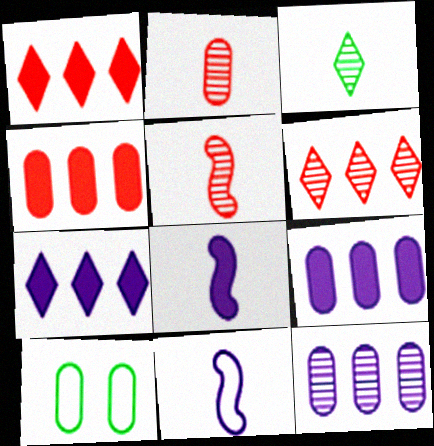[[2, 9, 10], 
[5, 7, 10], 
[6, 8, 10]]